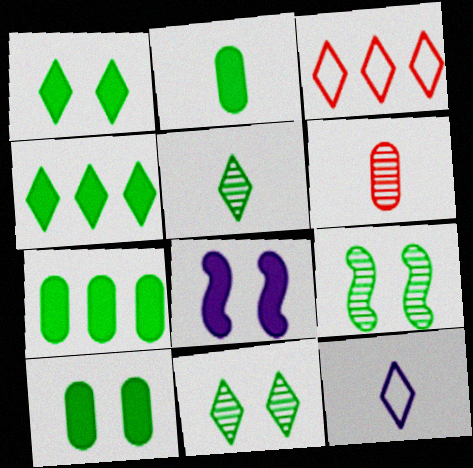[[2, 7, 10]]